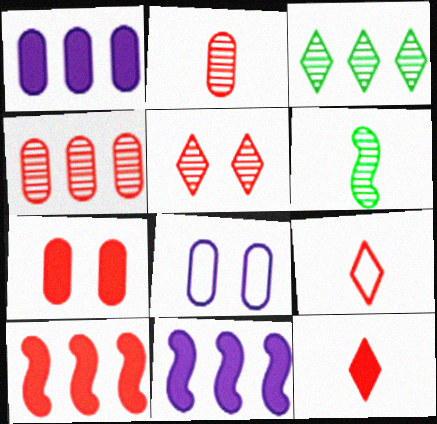[[7, 10, 12]]